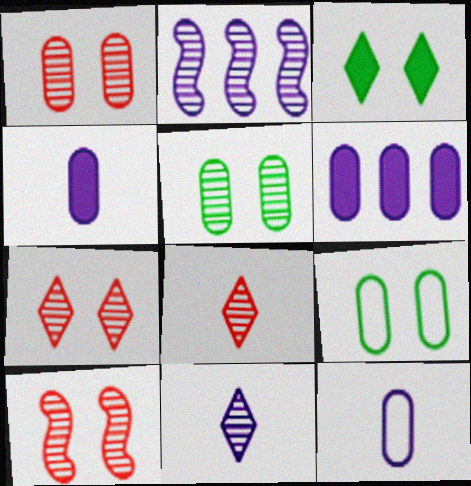[[1, 7, 10], 
[2, 5, 8]]